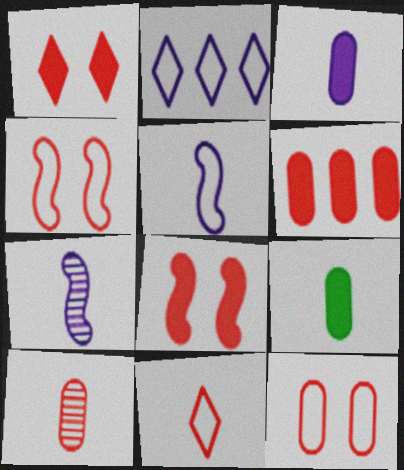[[6, 10, 12], 
[7, 9, 11]]